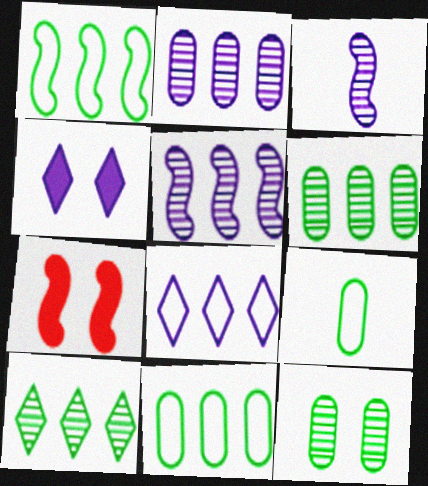[[1, 3, 7]]